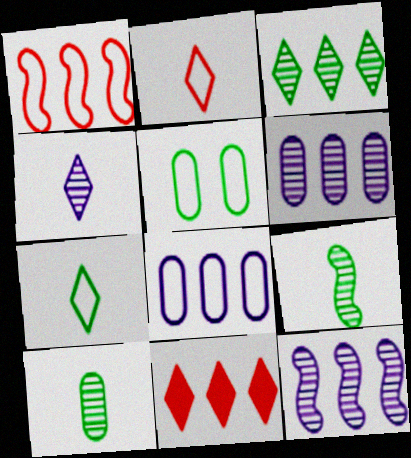[]